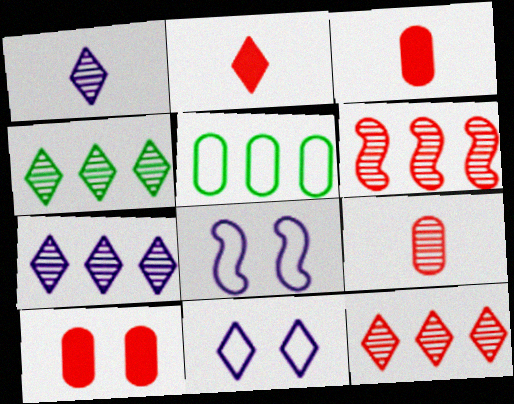[[2, 4, 11], 
[3, 4, 8], 
[4, 7, 12]]